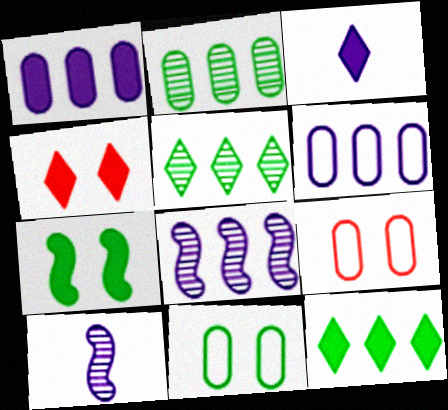[[3, 4, 12], 
[9, 10, 12]]